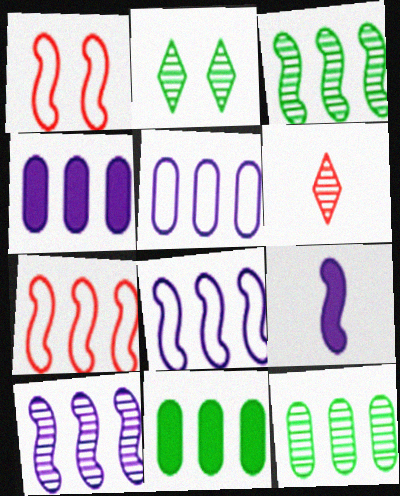[[1, 3, 9]]